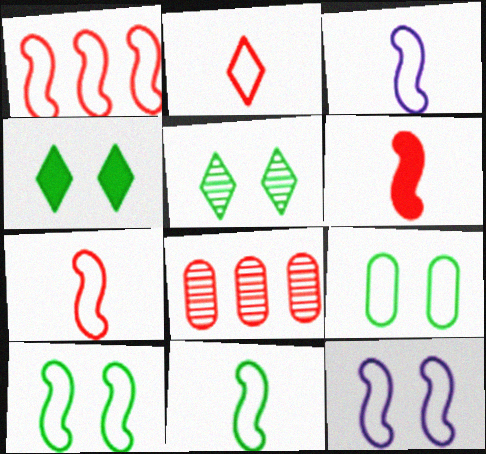[[1, 3, 10], 
[1, 11, 12], 
[3, 4, 8], 
[3, 7, 11]]